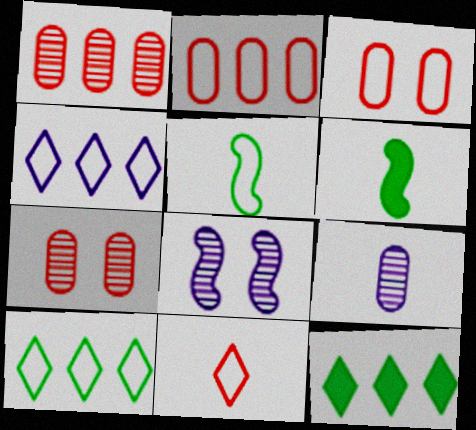[[3, 4, 5], 
[4, 6, 7], 
[6, 9, 11]]